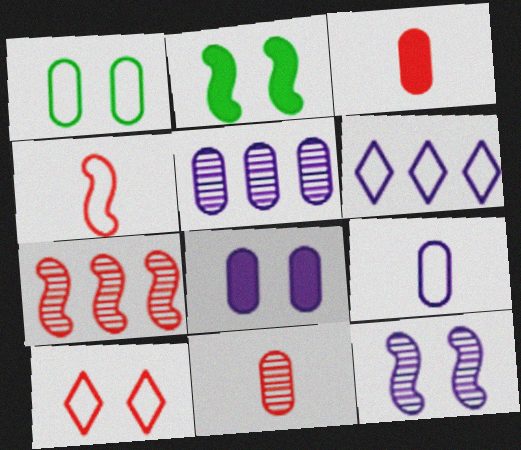[[1, 3, 5], 
[1, 4, 6], 
[2, 6, 11], 
[3, 7, 10], 
[5, 8, 9]]